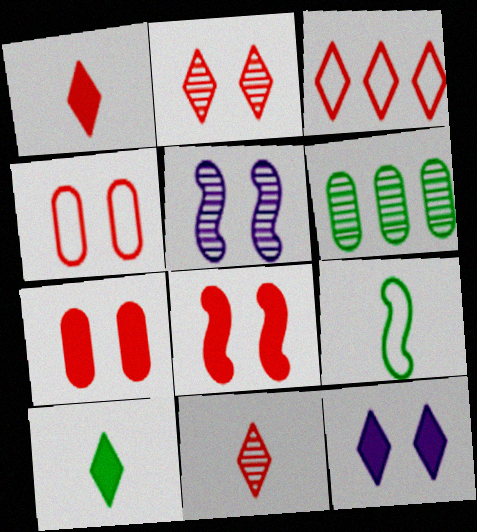[[1, 2, 3], 
[2, 4, 8], 
[5, 6, 11]]